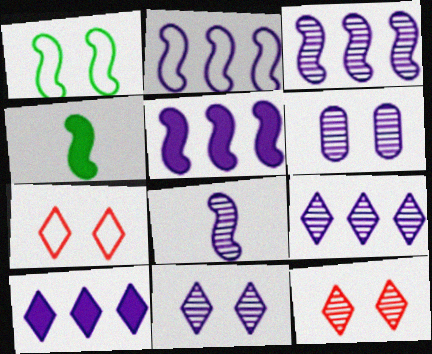[[2, 3, 5], 
[6, 8, 9]]